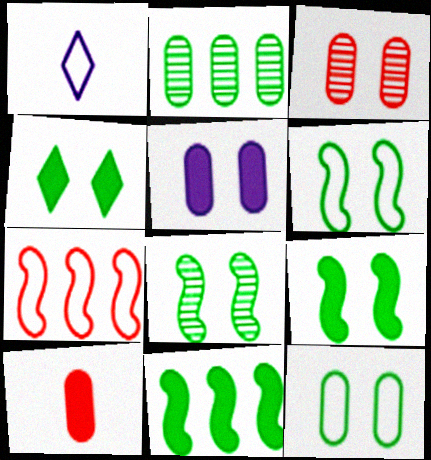[[1, 3, 11], 
[1, 7, 12], 
[3, 5, 12], 
[4, 8, 12], 
[6, 8, 9]]